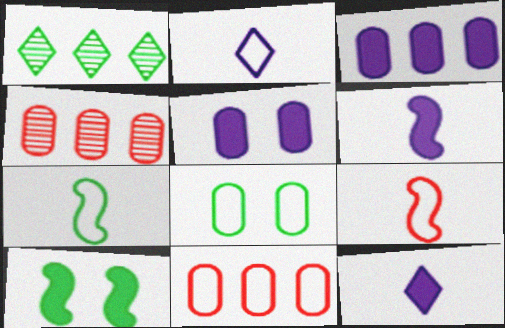[[1, 5, 9], 
[2, 4, 10]]